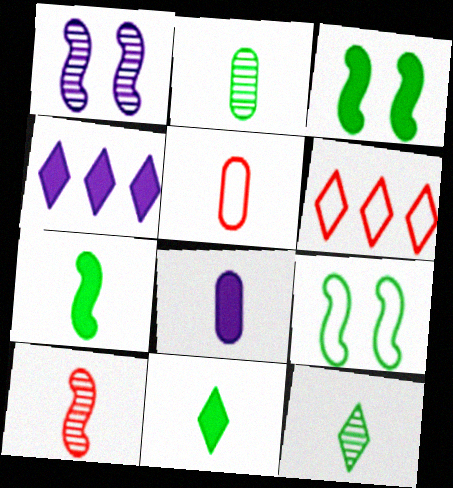[[2, 5, 8]]